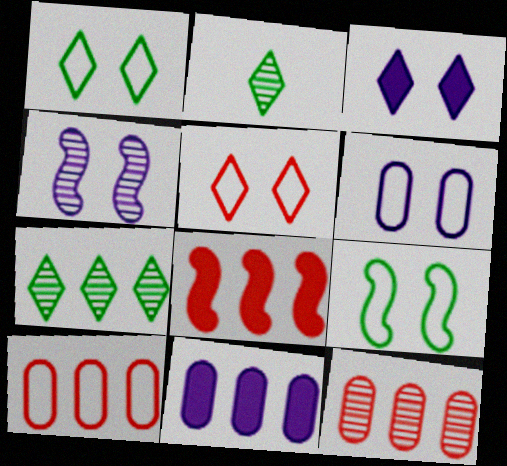[[2, 4, 12], 
[2, 6, 8], 
[3, 4, 6], 
[5, 6, 9]]